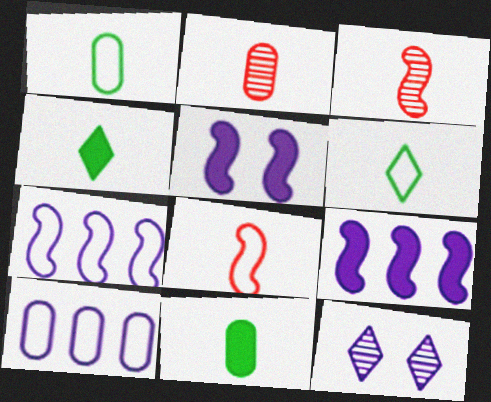[]